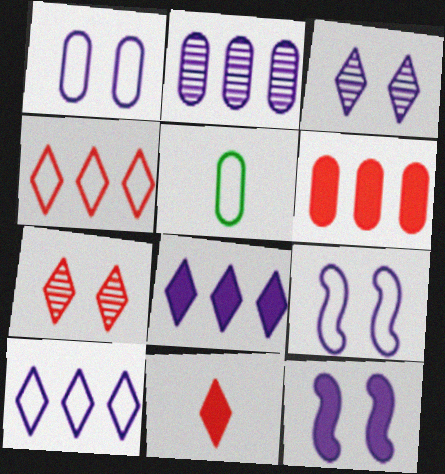[[1, 3, 12], 
[4, 5, 9], 
[4, 7, 11]]